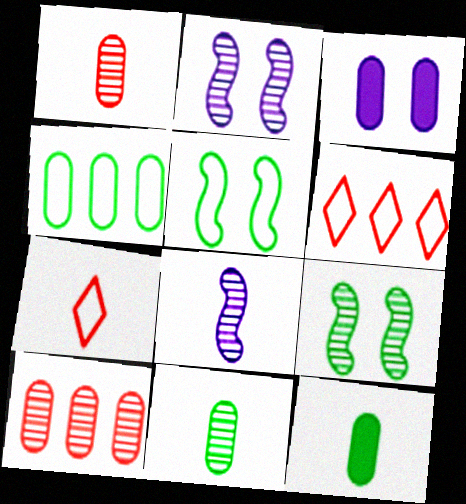[[1, 3, 4], 
[2, 6, 12], 
[7, 8, 12]]